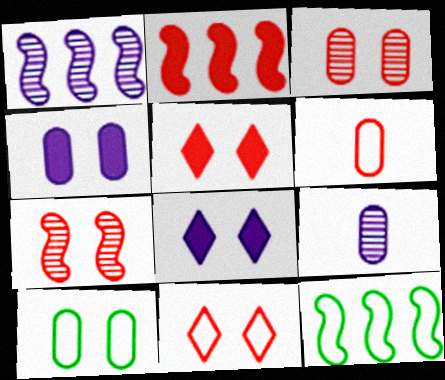[[1, 2, 12], 
[3, 4, 10], 
[5, 9, 12], 
[7, 8, 10]]